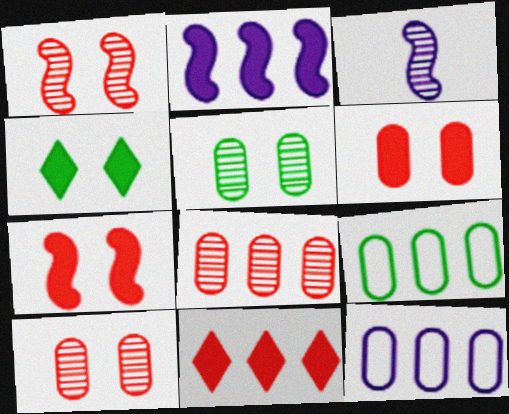[]